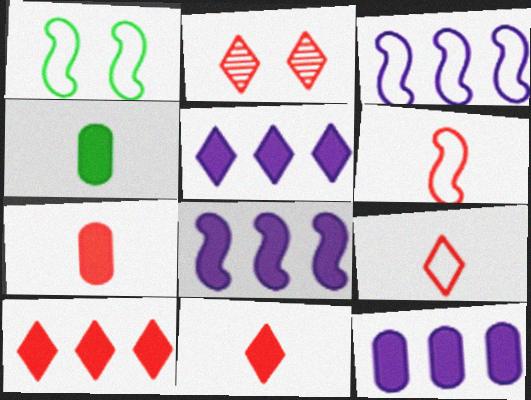[[1, 3, 6], 
[2, 3, 4], 
[2, 9, 10], 
[5, 8, 12]]